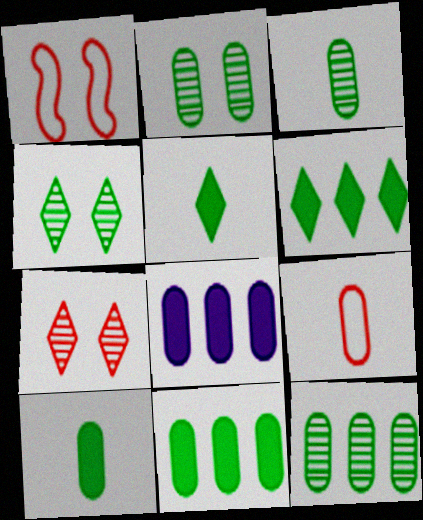[[2, 3, 12], 
[2, 8, 9]]